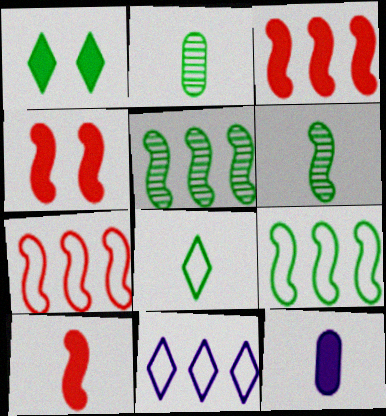[[1, 2, 9], 
[1, 3, 12], 
[2, 4, 11], 
[3, 4, 10]]